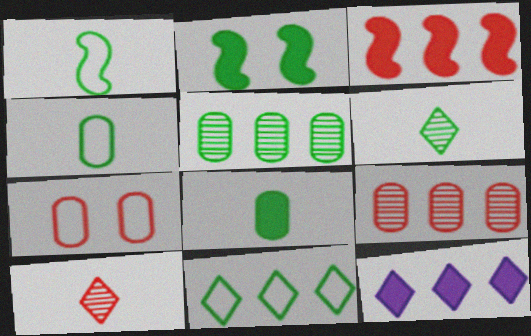[[1, 6, 8], 
[3, 7, 10]]